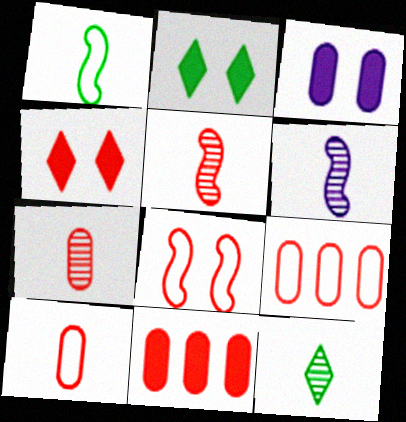[[2, 6, 9], 
[4, 5, 9], 
[6, 7, 12]]